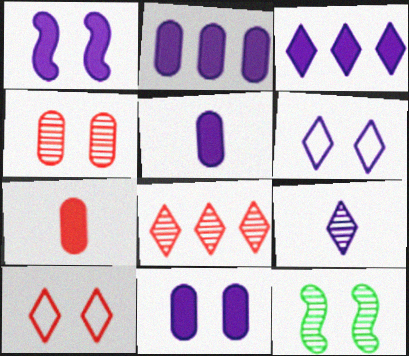[[1, 3, 5], 
[2, 5, 11], 
[3, 6, 9], 
[10, 11, 12]]